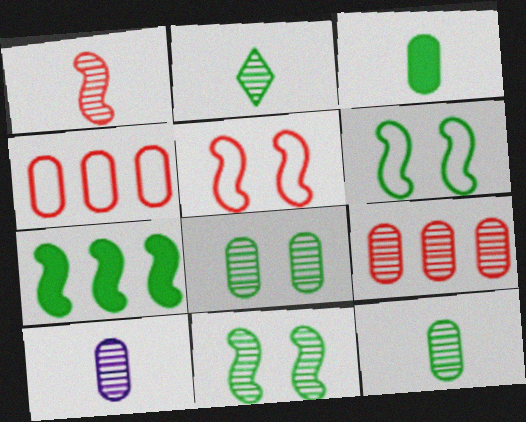[[1, 2, 10], 
[8, 9, 10]]